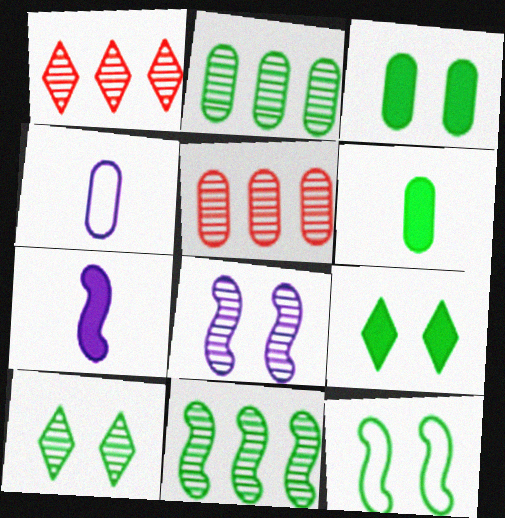[[3, 4, 5], 
[3, 10, 12]]